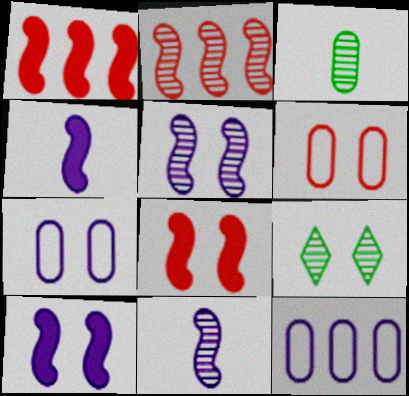[[6, 9, 10], 
[7, 8, 9]]